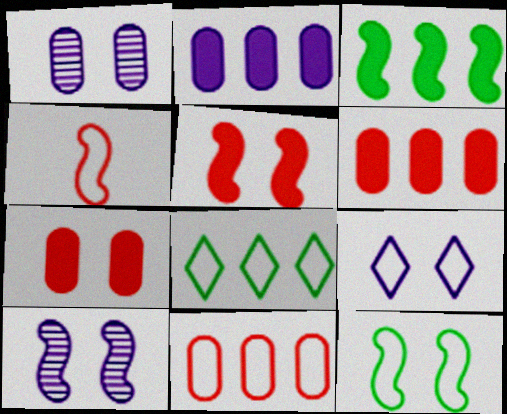[[3, 4, 10], 
[5, 10, 12]]